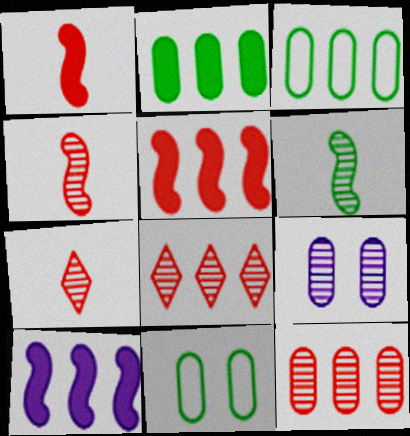[[3, 8, 10], 
[6, 8, 9], 
[7, 10, 11]]